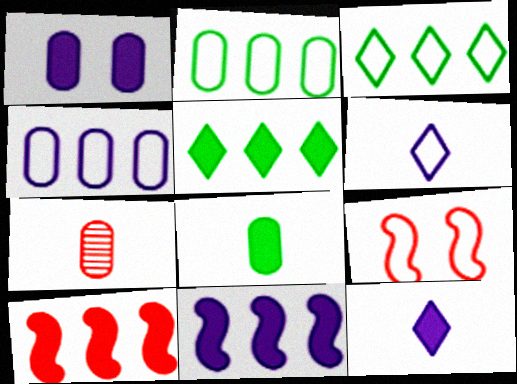[[1, 2, 7], 
[1, 11, 12], 
[2, 6, 9]]